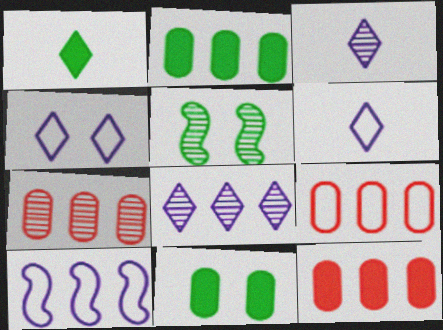[[3, 5, 7], 
[5, 6, 12], 
[7, 9, 12]]